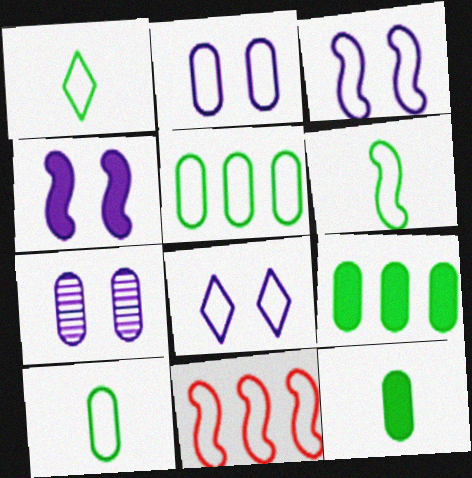[[1, 2, 11], 
[1, 6, 10], 
[2, 3, 8], 
[3, 6, 11], 
[4, 7, 8], 
[8, 10, 11]]